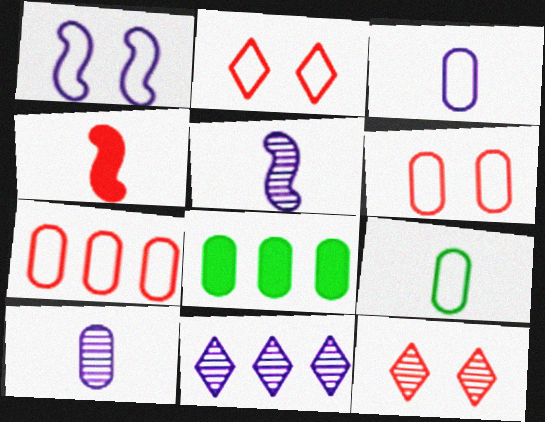[[2, 5, 8], 
[4, 7, 12], 
[6, 8, 10]]